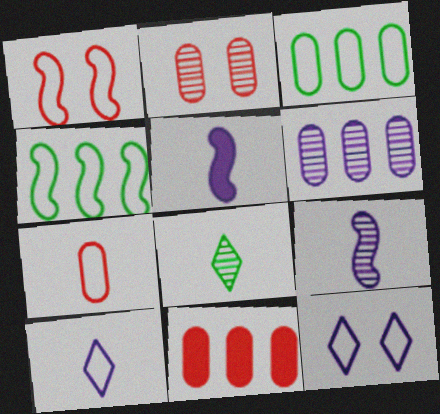[[1, 3, 10], 
[2, 7, 11], 
[3, 6, 11], 
[4, 7, 12], 
[5, 6, 12], 
[5, 7, 8]]